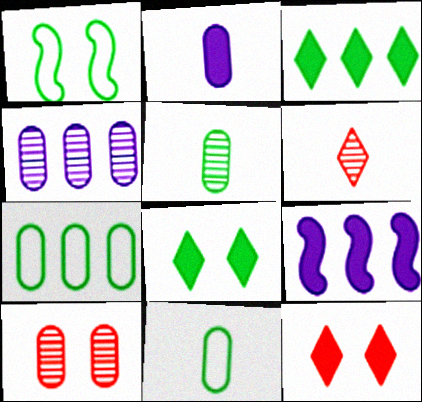[[1, 3, 5], 
[2, 7, 10], 
[4, 5, 10]]